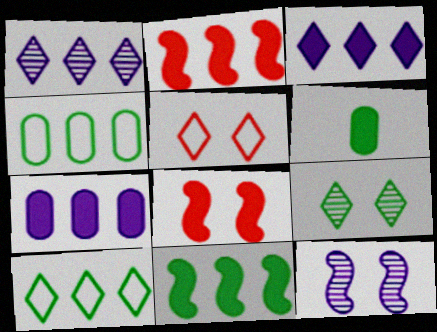[[1, 2, 4], 
[3, 6, 8]]